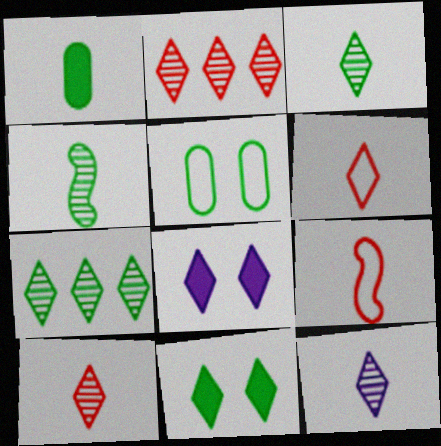[[1, 9, 12], 
[3, 10, 12], 
[6, 7, 8]]